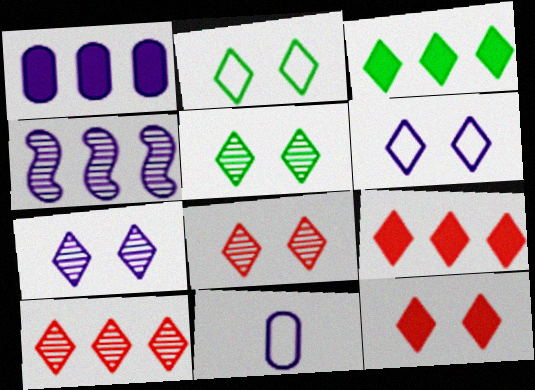[[2, 7, 12], 
[5, 6, 12], 
[5, 7, 8]]